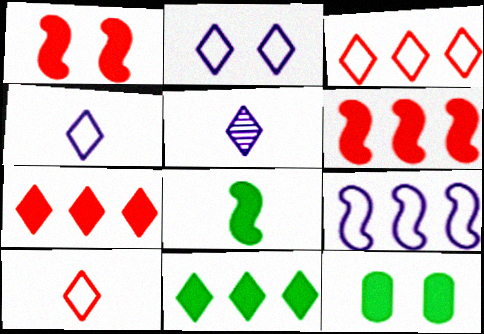[[8, 11, 12]]